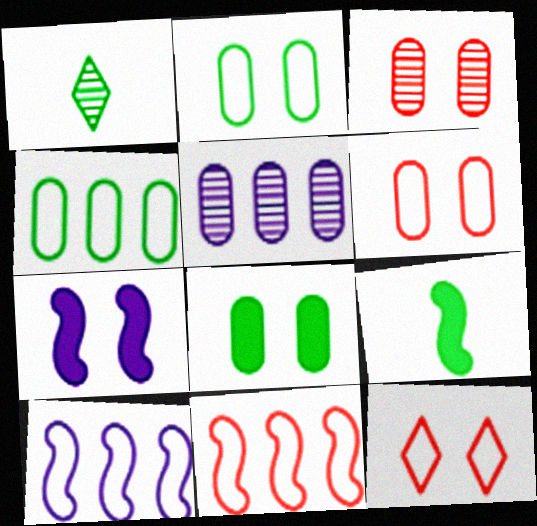[[5, 9, 12]]